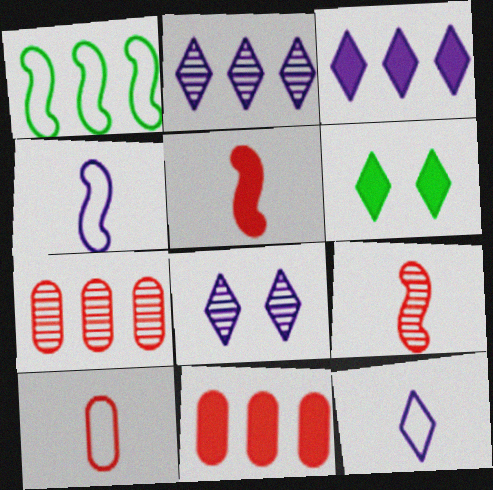[[1, 2, 11], 
[1, 3, 7], 
[3, 8, 12], 
[4, 6, 7]]